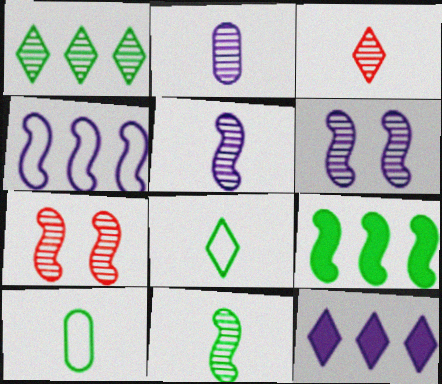[[1, 2, 7], 
[2, 3, 11], 
[7, 10, 12]]